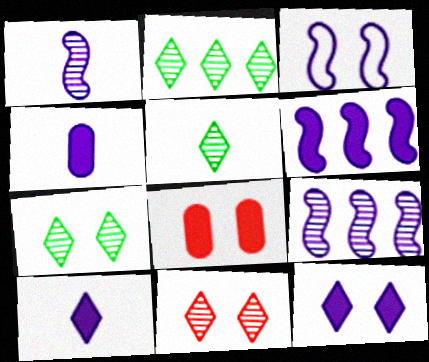[[1, 3, 6], 
[2, 5, 7], 
[3, 7, 8], 
[4, 6, 12]]